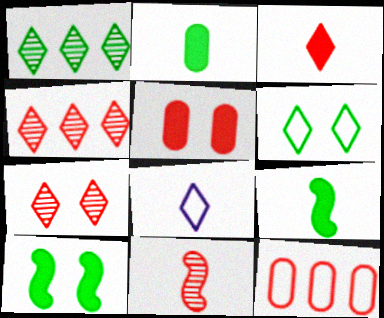[[2, 8, 11]]